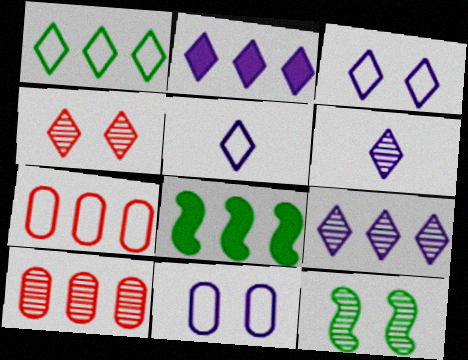[[2, 3, 6], 
[6, 10, 12], 
[7, 8, 9]]